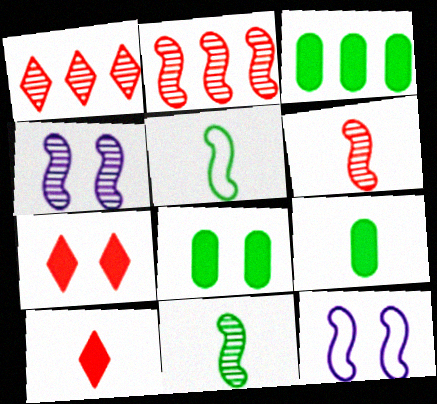[[1, 9, 12], 
[2, 4, 11], 
[3, 8, 9]]